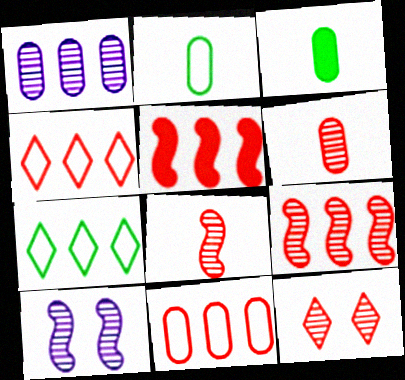[[1, 5, 7], 
[3, 4, 10], 
[6, 9, 12]]